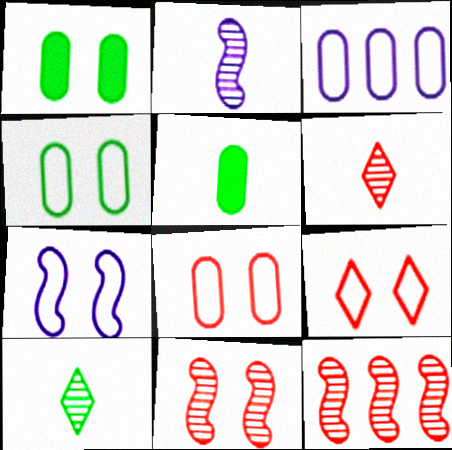[[4, 7, 9]]